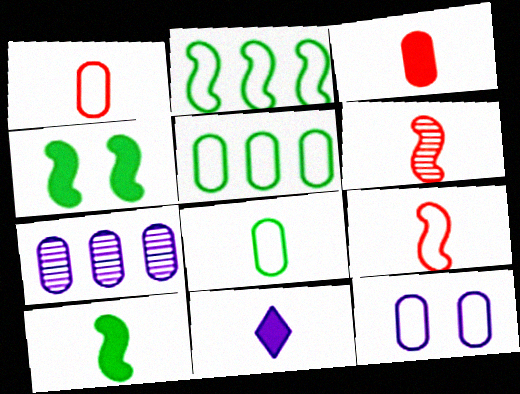[[1, 5, 12], 
[3, 10, 11], 
[6, 8, 11]]